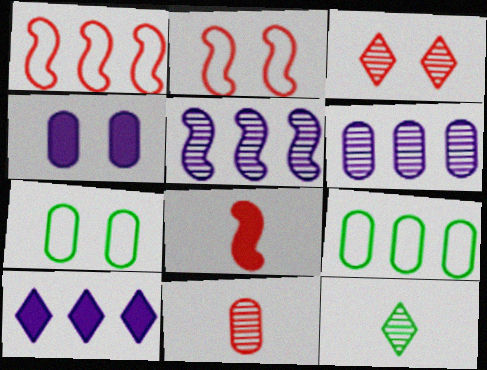[[1, 4, 12], 
[4, 9, 11]]